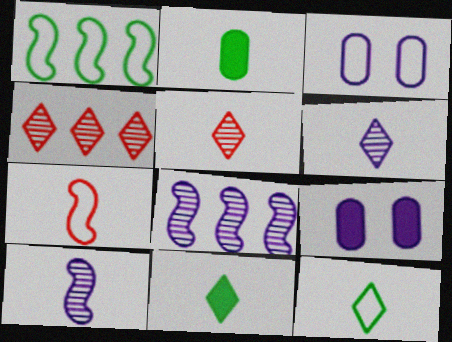[[1, 5, 9], 
[2, 6, 7]]